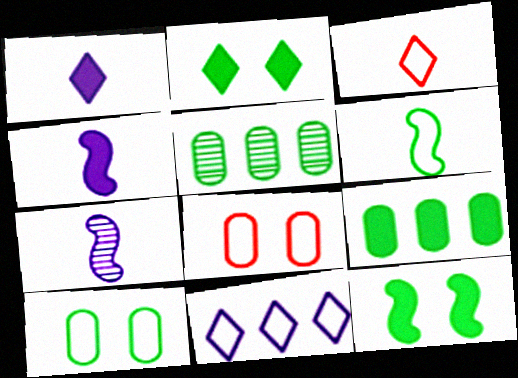[[2, 5, 6], 
[6, 8, 11]]